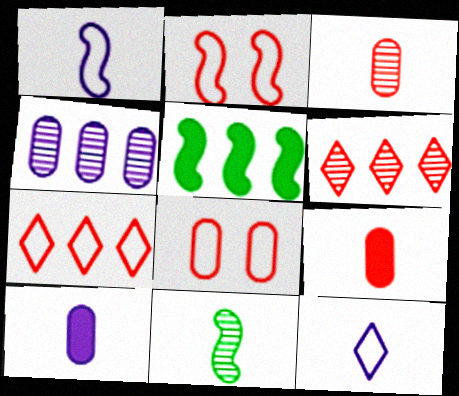[[2, 6, 9], 
[4, 5, 7], 
[9, 11, 12]]